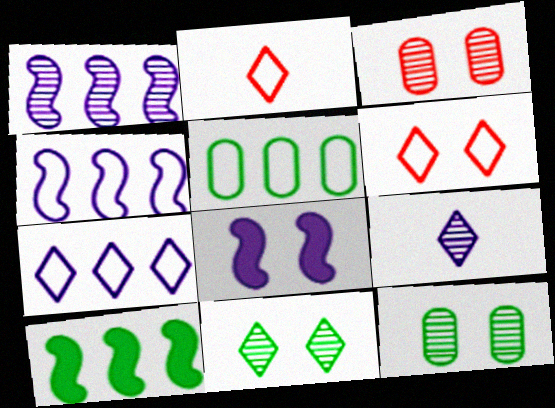[[6, 8, 12]]